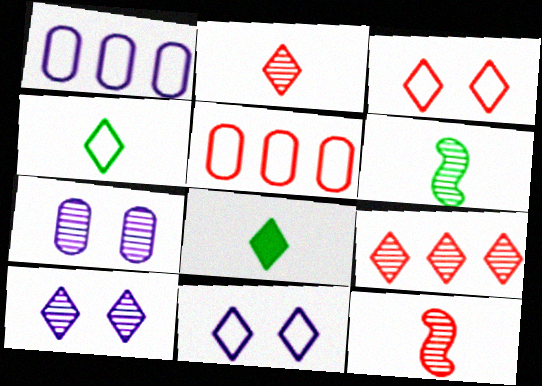[[6, 7, 9], 
[8, 9, 11]]